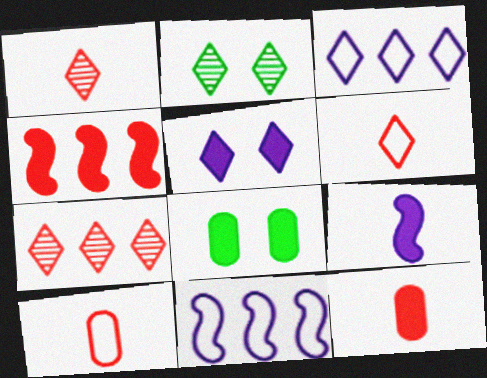[[1, 8, 11], 
[2, 11, 12]]